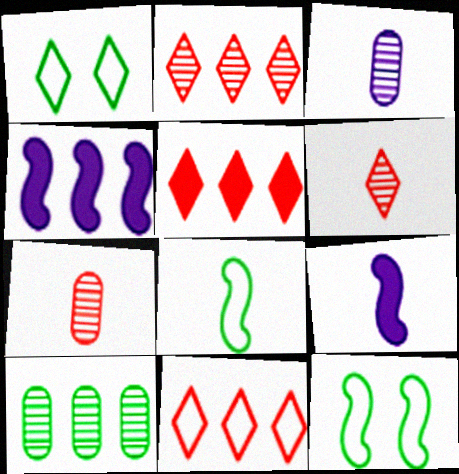[[1, 4, 7], 
[2, 5, 11], 
[3, 5, 12], 
[4, 10, 11]]